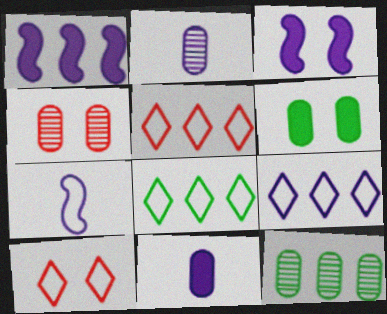[[1, 5, 12], 
[2, 3, 9], 
[2, 4, 12], 
[5, 8, 9]]